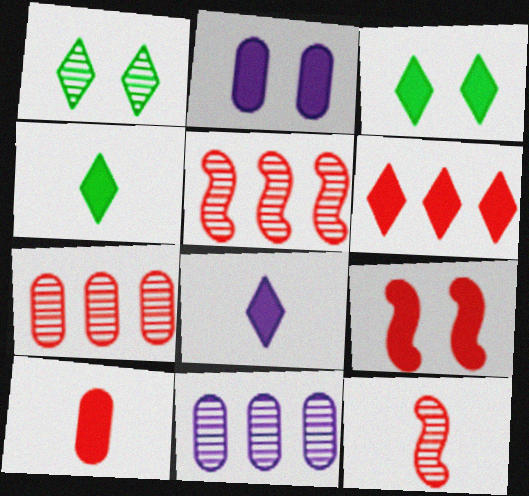[[1, 11, 12], 
[2, 3, 9], 
[3, 6, 8], 
[6, 9, 10]]